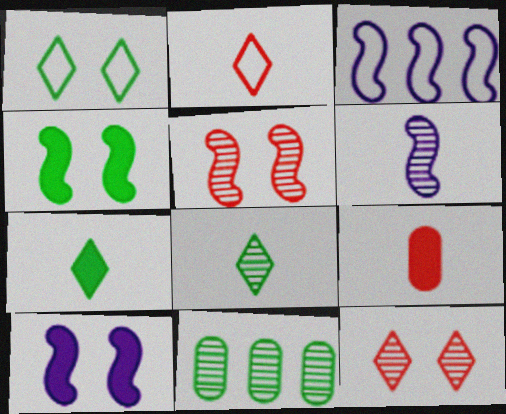[[2, 10, 11], 
[3, 6, 10], 
[6, 11, 12]]